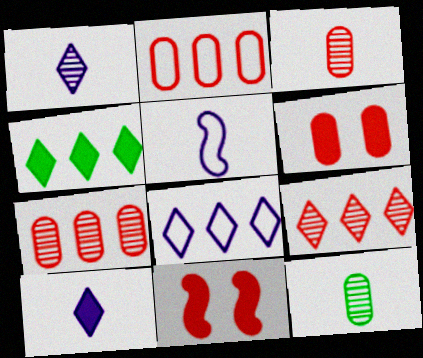[[2, 3, 6], 
[4, 8, 9], 
[8, 11, 12]]